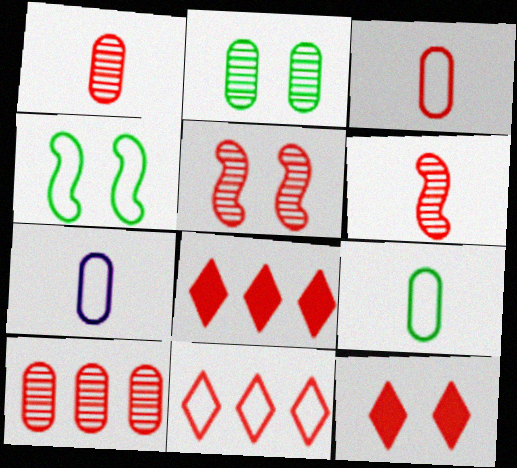[[3, 5, 8], 
[3, 7, 9], 
[4, 7, 11]]